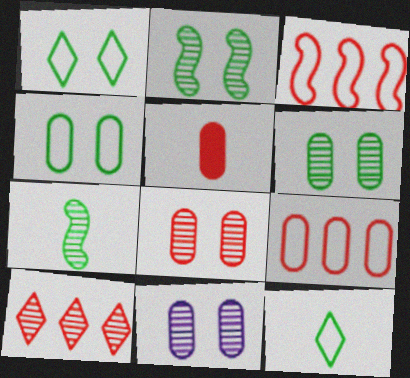[[5, 8, 9], 
[6, 8, 11], 
[7, 10, 11]]